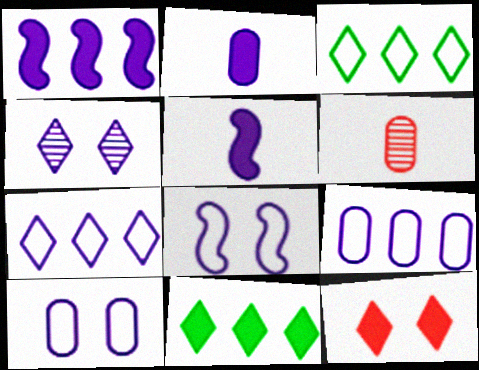[[4, 5, 9], 
[6, 8, 11]]